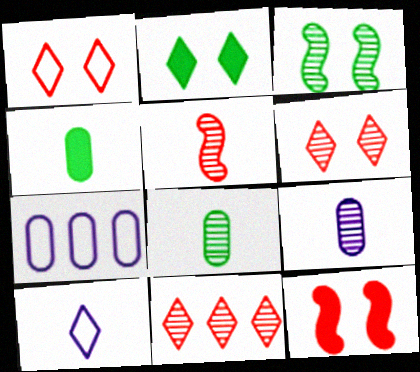[[2, 5, 7], 
[2, 10, 11], 
[3, 9, 11], 
[4, 5, 10]]